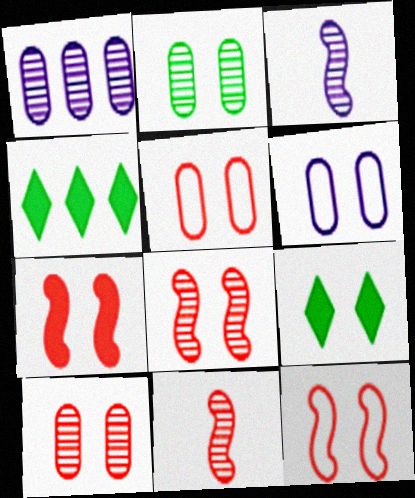[[3, 4, 5], 
[4, 6, 11], 
[6, 8, 9], 
[7, 8, 12]]